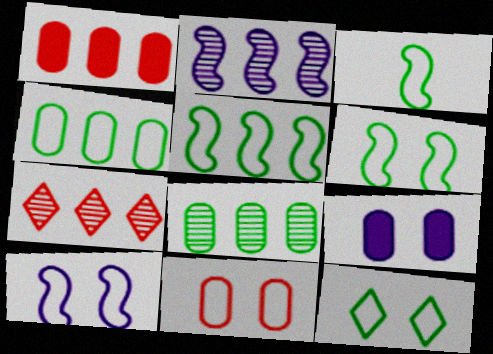[[2, 7, 8], 
[3, 4, 12], 
[3, 5, 6], 
[3, 7, 9], 
[10, 11, 12]]